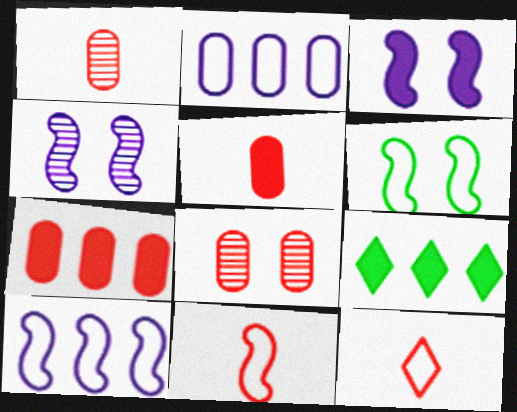[[2, 6, 12], 
[3, 5, 9], 
[6, 10, 11]]